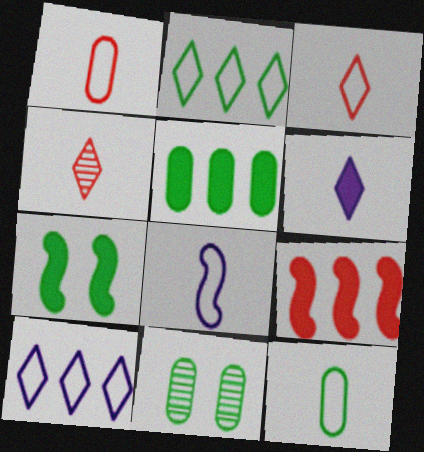[[3, 8, 12], 
[5, 11, 12]]